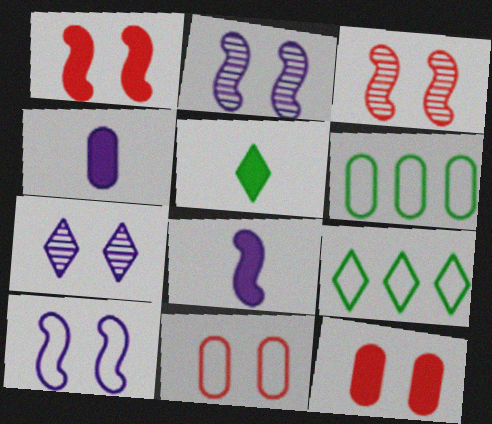[[3, 4, 9]]